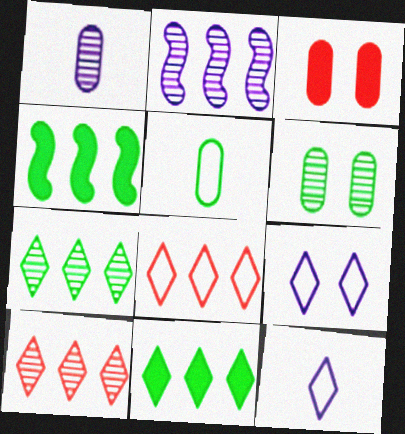[]